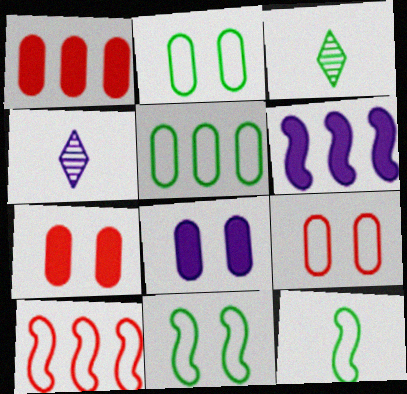[[1, 4, 11], 
[3, 6, 9], 
[3, 8, 10]]